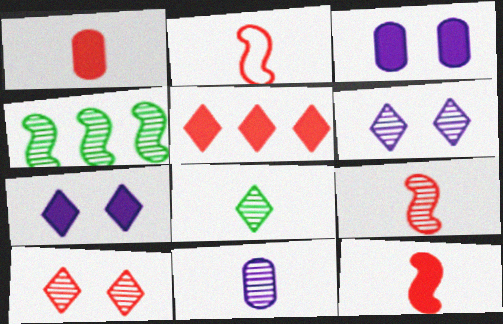[[2, 9, 12], 
[4, 10, 11], 
[8, 9, 11]]